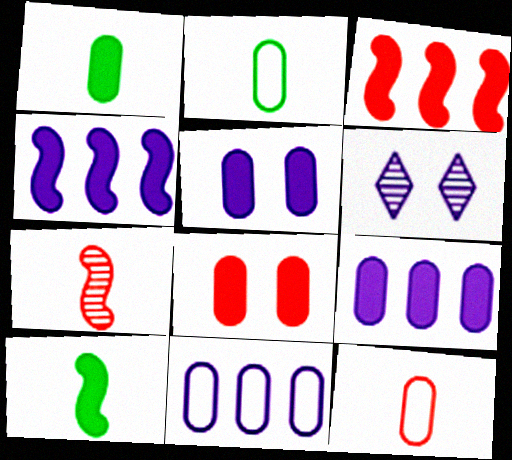[[1, 8, 9], 
[2, 3, 6]]